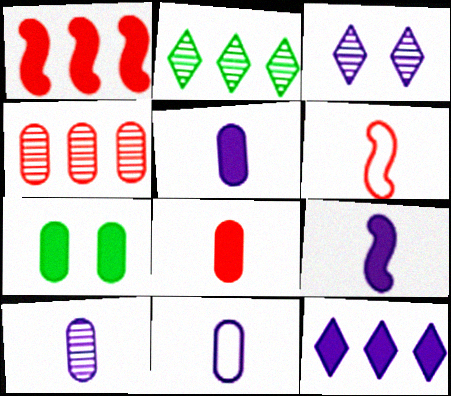[[4, 7, 11], 
[5, 10, 11]]